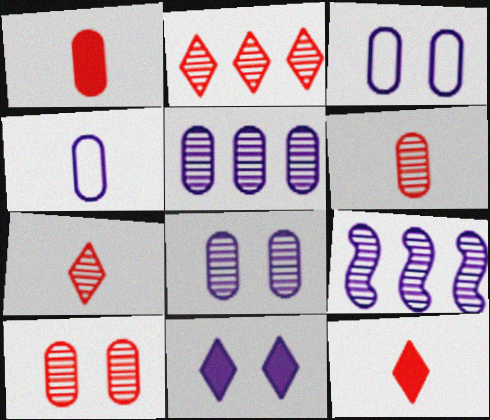[[4, 9, 11]]